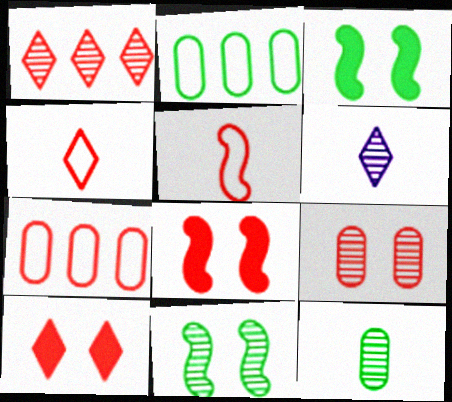[[1, 4, 10], 
[2, 6, 8], 
[3, 6, 7]]